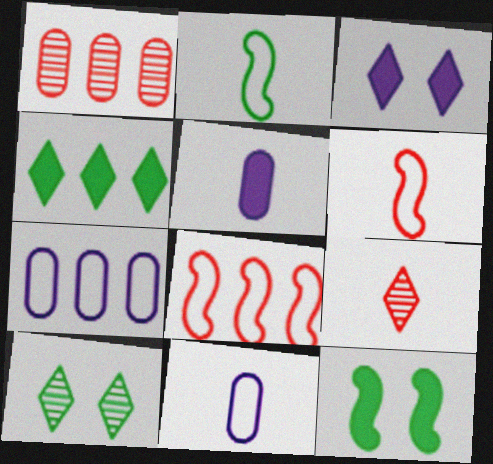[[1, 2, 3], 
[2, 5, 9], 
[5, 8, 10], 
[7, 9, 12]]